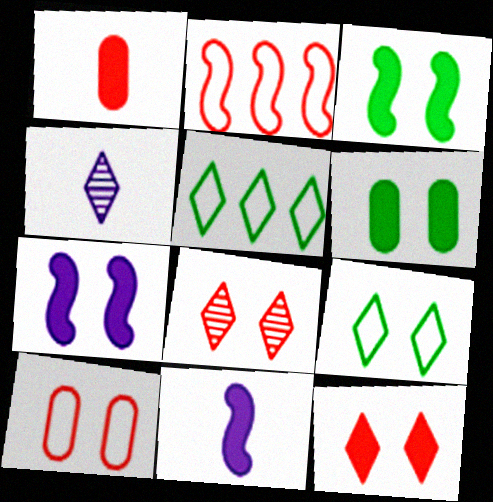[[1, 2, 8], 
[2, 4, 6], 
[4, 5, 12], 
[6, 7, 12]]